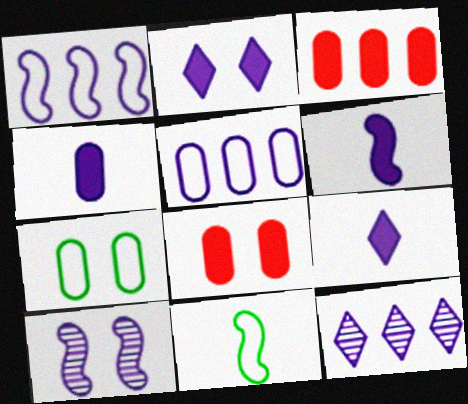[[1, 6, 10], 
[4, 6, 9], 
[5, 9, 10], 
[8, 11, 12]]